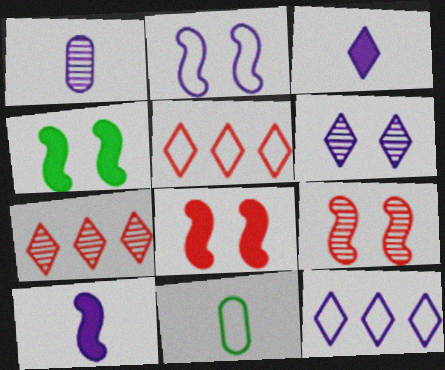[[1, 4, 5], 
[2, 4, 9], 
[2, 5, 11], 
[3, 6, 12]]